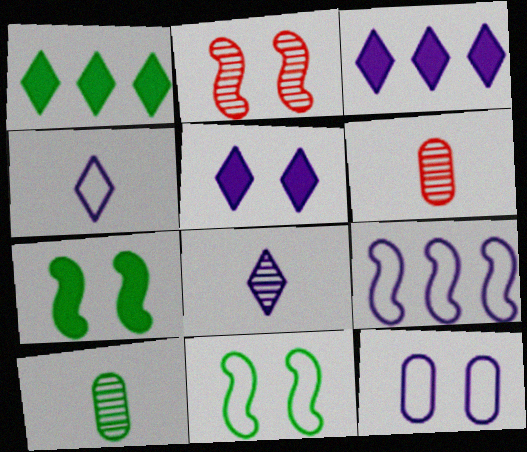[[1, 10, 11], 
[3, 6, 11], 
[4, 9, 12]]